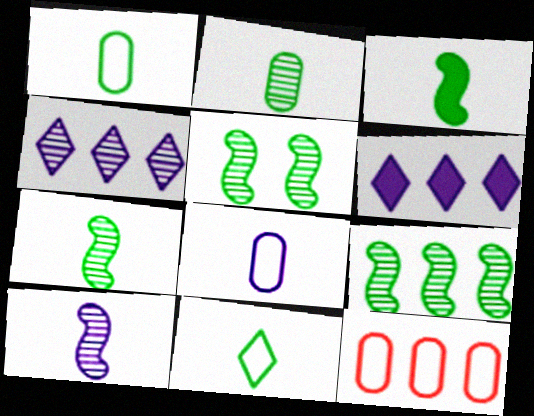[[2, 3, 11], 
[5, 7, 9], 
[6, 9, 12]]